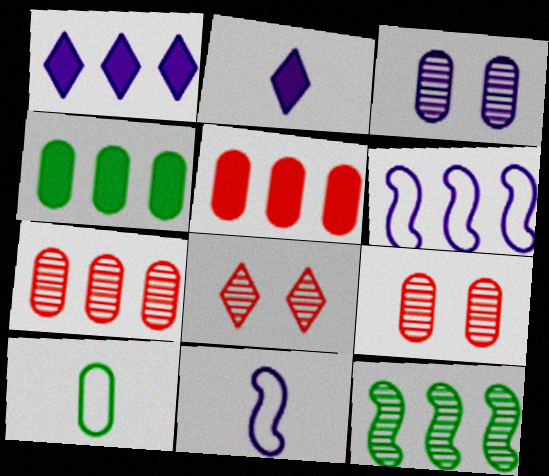[[1, 3, 11], 
[2, 3, 6], 
[3, 5, 10], 
[4, 8, 11]]